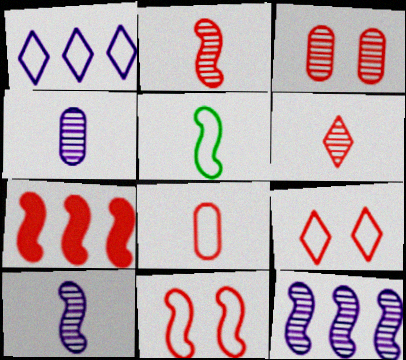[[2, 7, 11]]